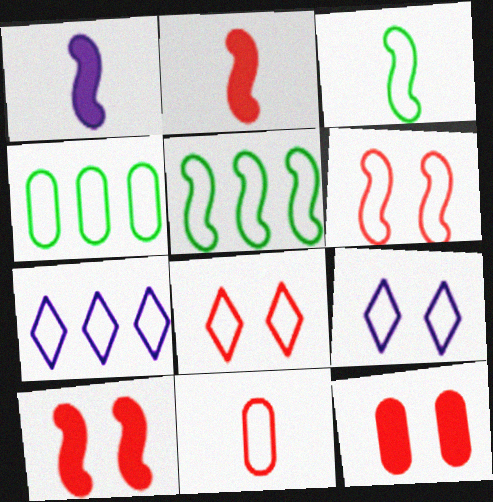[[5, 9, 11]]